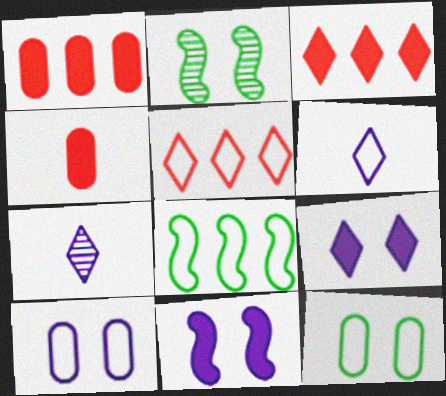[[1, 2, 6]]